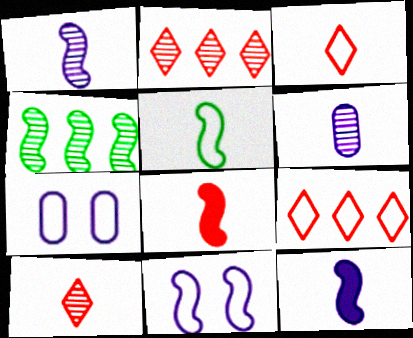[[1, 5, 8], 
[4, 8, 11], 
[5, 7, 9]]